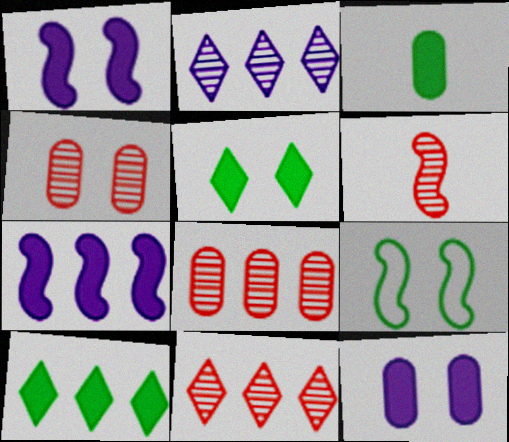[[4, 6, 11], 
[6, 7, 9]]